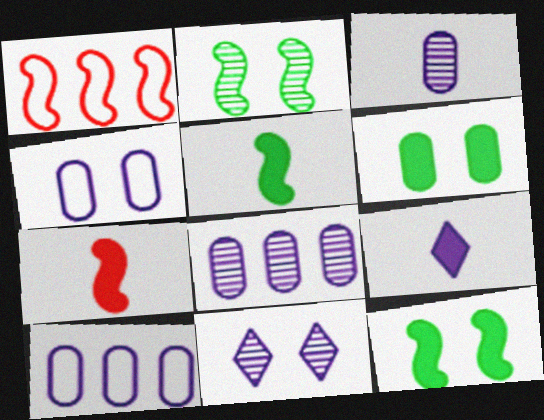[]